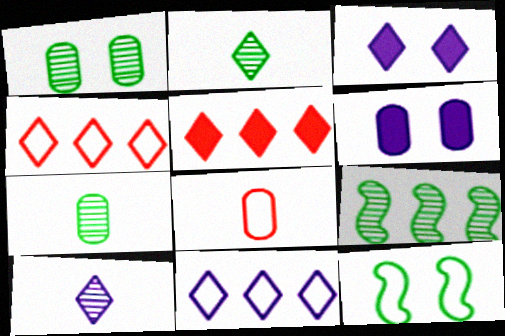[[1, 2, 9], 
[2, 3, 4], 
[3, 8, 9], 
[3, 10, 11], 
[8, 11, 12]]